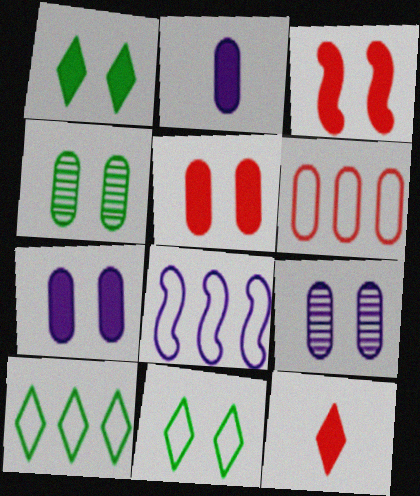[[1, 3, 7], 
[2, 4, 6], 
[3, 9, 11], 
[4, 8, 12], 
[6, 8, 10]]